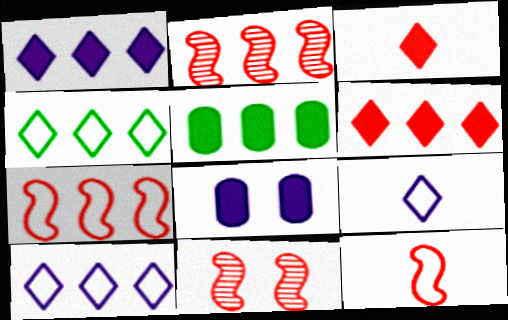[[2, 5, 10], 
[5, 9, 11]]